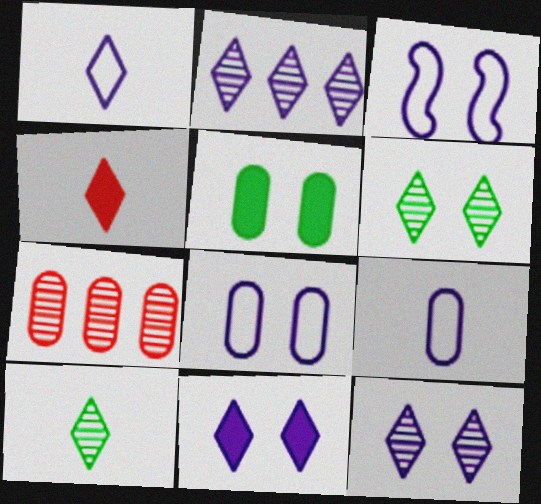[[1, 2, 11], 
[1, 4, 10], 
[5, 7, 9]]